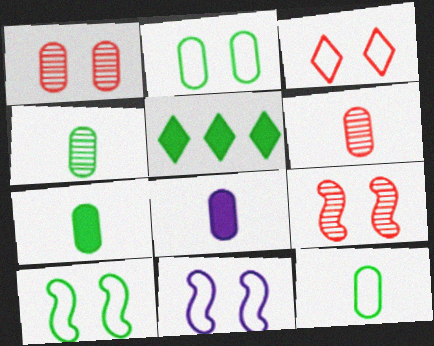[[2, 3, 11], 
[4, 5, 10], 
[4, 7, 12], 
[5, 6, 11], 
[6, 8, 12]]